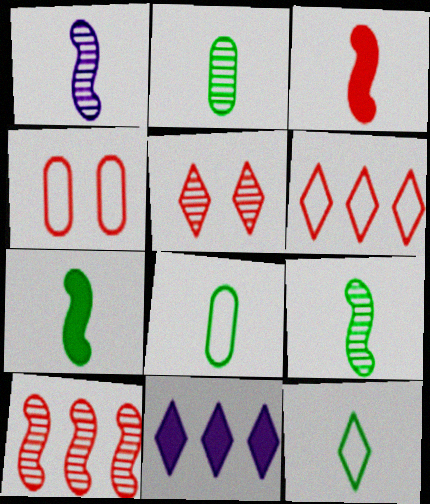[[2, 7, 12], 
[4, 9, 11], 
[5, 11, 12]]